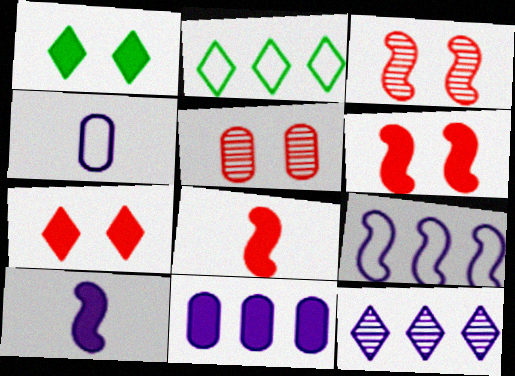[[1, 8, 11], 
[2, 5, 10], 
[9, 11, 12]]